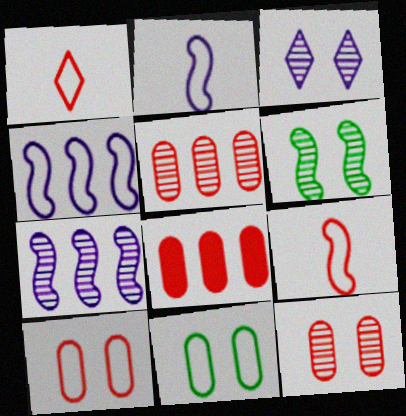[[1, 4, 11], 
[3, 6, 12]]